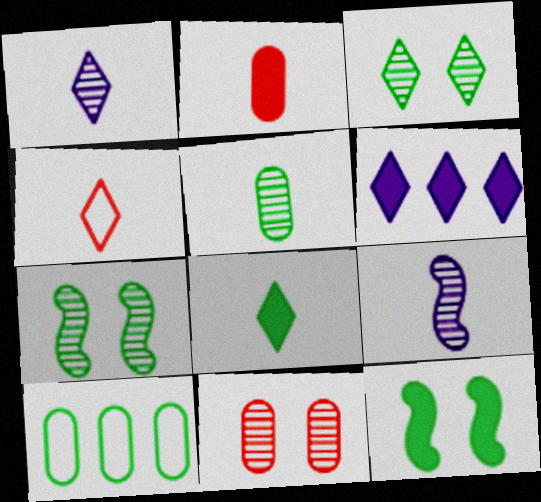[[1, 4, 8], 
[2, 6, 12], 
[3, 4, 6], 
[7, 8, 10]]